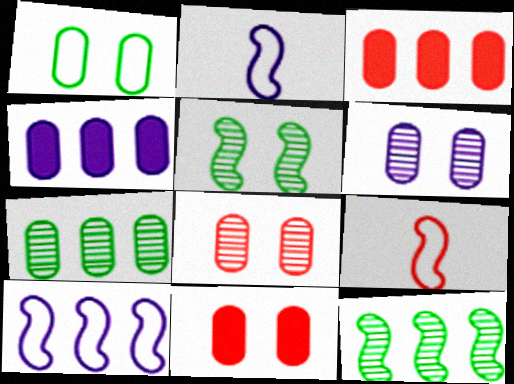[[1, 6, 11]]